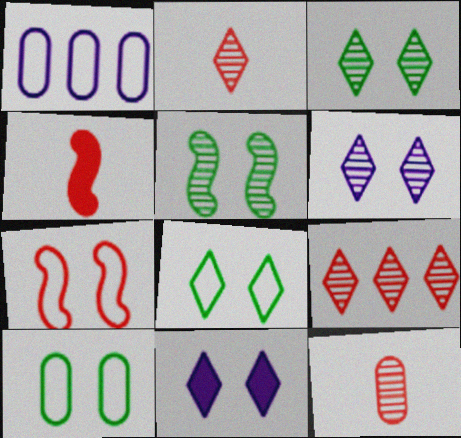[[1, 3, 4]]